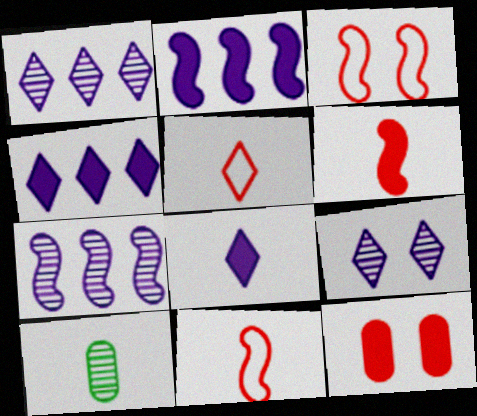[[3, 4, 10], 
[8, 10, 11]]